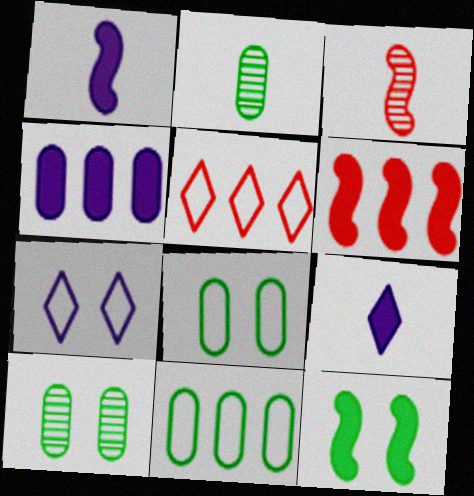[[1, 5, 10], 
[1, 6, 12], 
[2, 6, 7]]